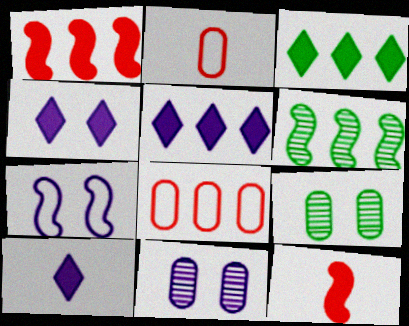[[2, 4, 6], 
[4, 5, 10], 
[4, 7, 11], 
[5, 6, 8], 
[6, 7, 12]]